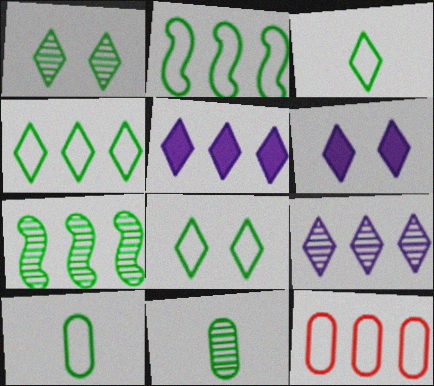[[1, 7, 11], 
[2, 8, 10], 
[3, 4, 8], 
[5, 7, 12]]